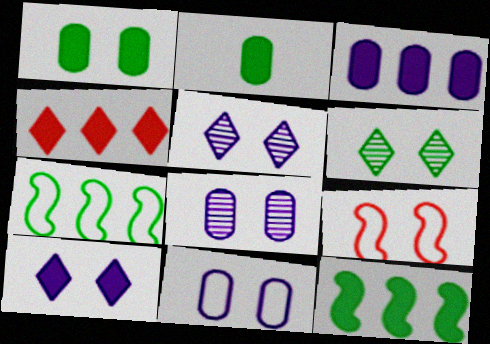[[1, 5, 9], 
[2, 6, 7], 
[3, 4, 12]]